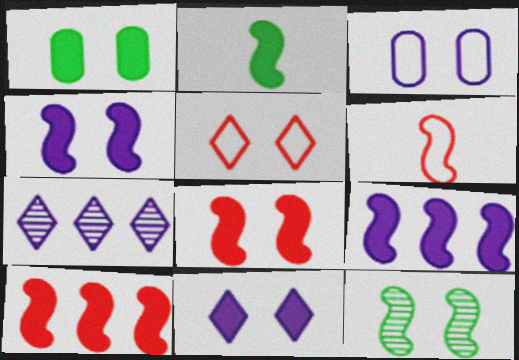[[1, 6, 7], 
[1, 8, 11], 
[2, 4, 10], 
[2, 8, 9], 
[6, 9, 12]]